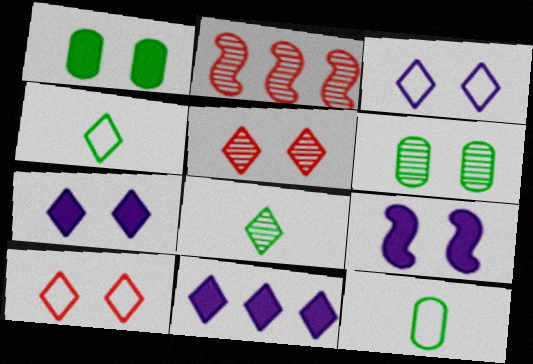[[2, 7, 12], 
[4, 5, 11], 
[6, 9, 10], 
[8, 10, 11]]